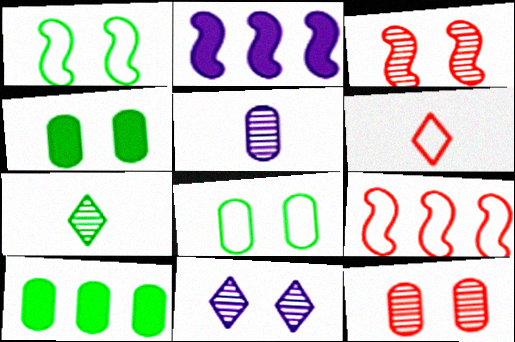[[1, 7, 10]]